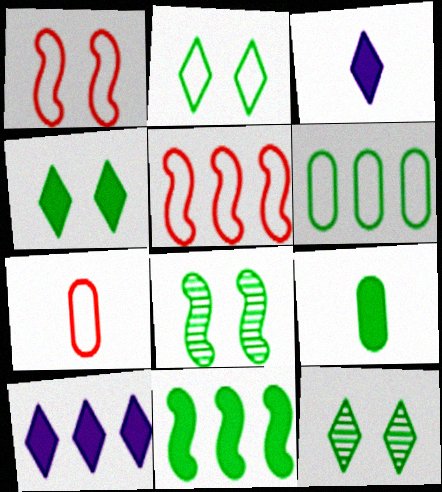[[2, 4, 12], 
[4, 9, 11], 
[7, 8, 10]]